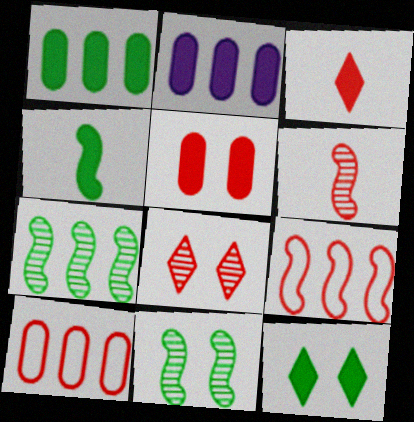[[1, 4, 12]]